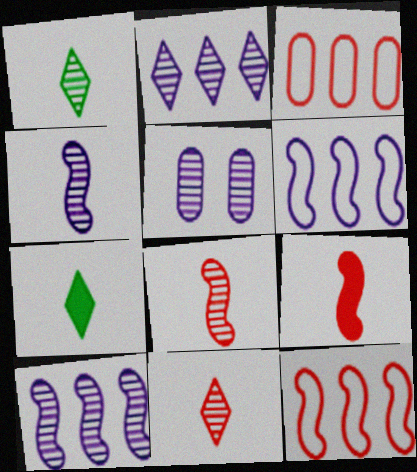[[2, 4, 5], 
[5, 7, 12]]